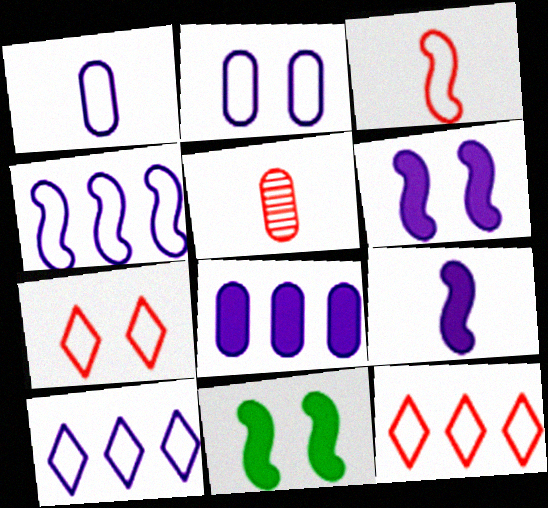[[5, 10, 11]]